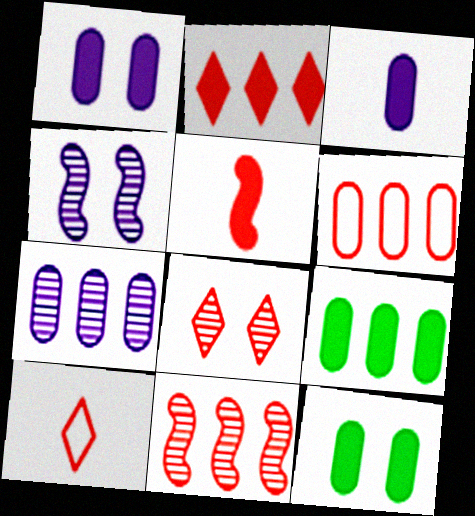[[2, 6, 11], 
[2, 8, 10], 
[4, 9, 10], 
[5, 6, 8], 
[6, 7, 9]]